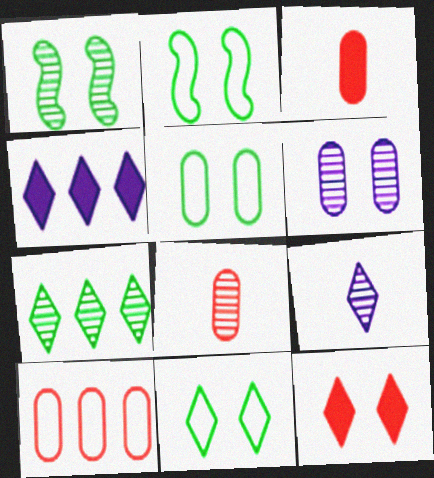[[2, 4, 8], 
[2, 5, 11], 
[2, 6, 12]]